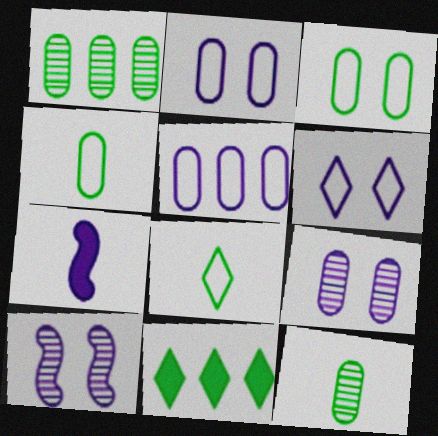[]